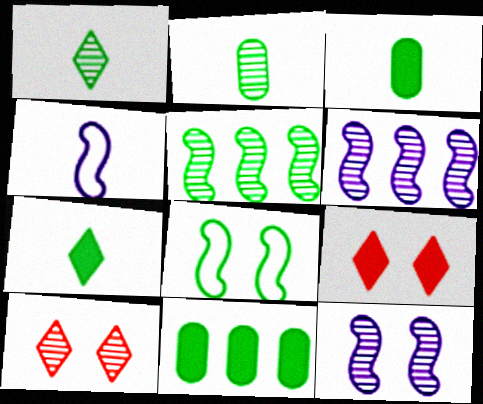[[1, 8, 11], 
[2, 6, 10], 
[4, 10, 11]]